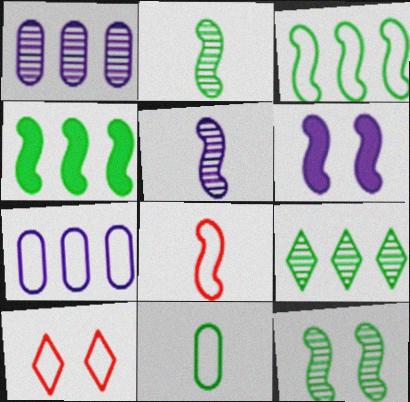[]